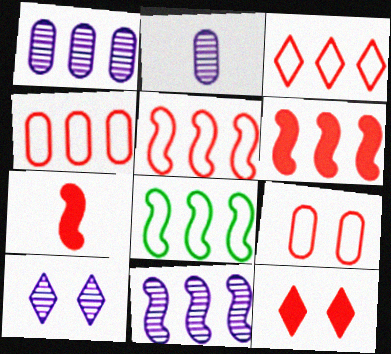[[2, 8, 12], 
[2, 10, 11], 
[3, 4, 5], 
[6, 8, 11]]